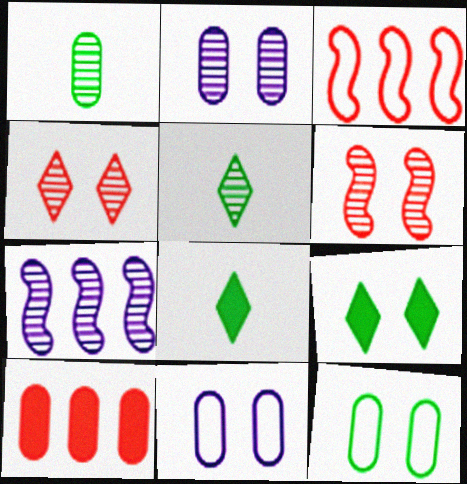[[1, 4, 7], 
[1, 10, 11], 
[2, 3, 8], 
[6, 9, 11]]